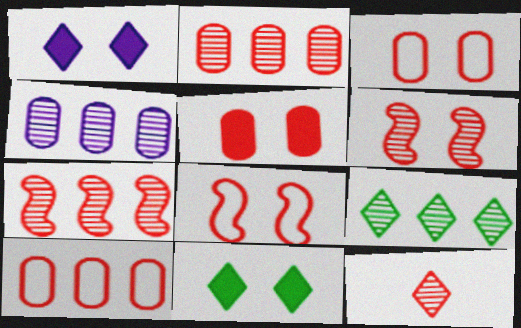[[2, 6, 12], 
[4, 7, 9]]